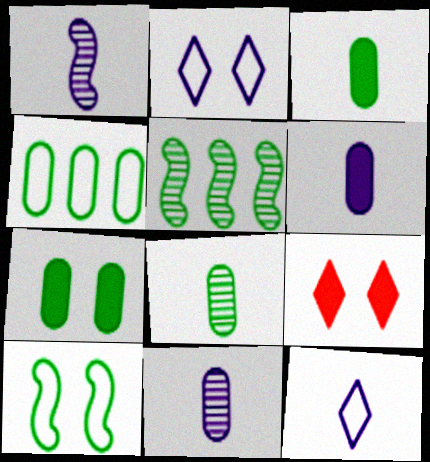[[1, 4, 9], 
[1, 6, 12], 
[4, 7, 8]]